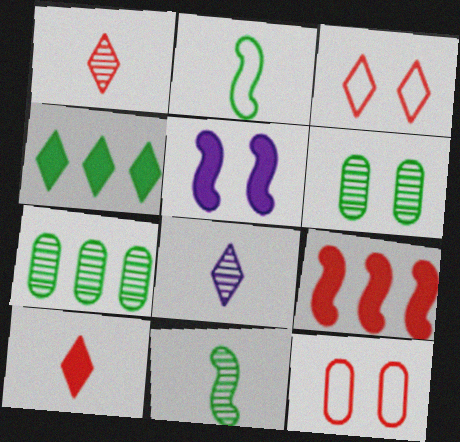[[1, 9, 12], 
[2, 4, 6], 
[3, 4, 8], 
[3, 5, 6]]